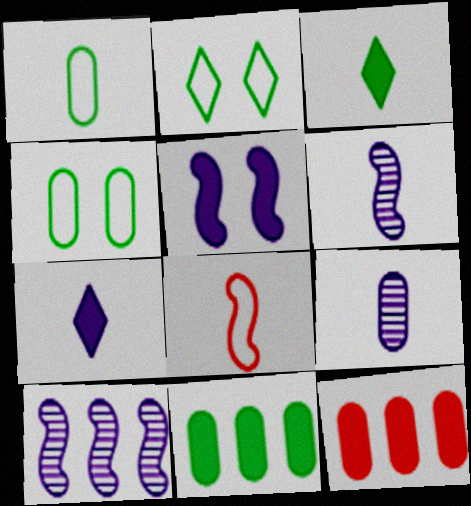[[2, 6, 12], 
[3, 5, 12], 
[3, 8, 9], 
[4, 9, 12]]